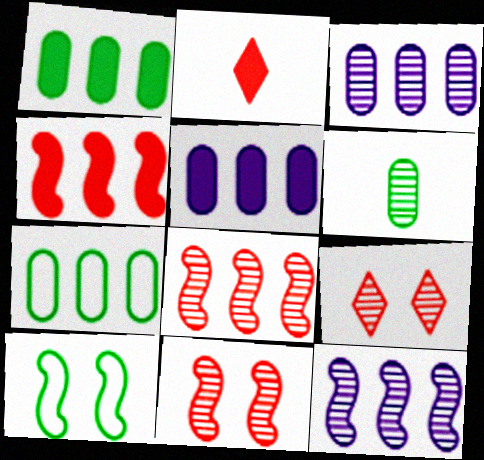[[2, 3, 10], 
[6, 9, 12]]